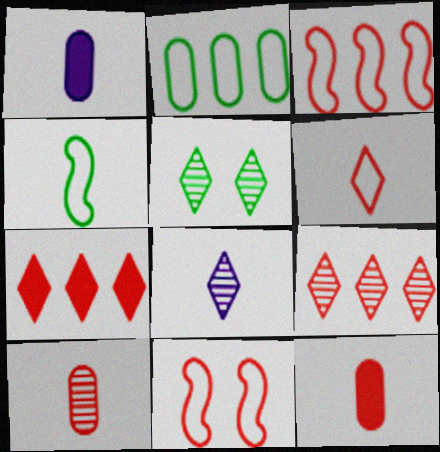[[1, 3, 5], 
[4, 8, 12], 
[5, 8, 9], 
[7, 10, 11], 
[9, 11, 12]]